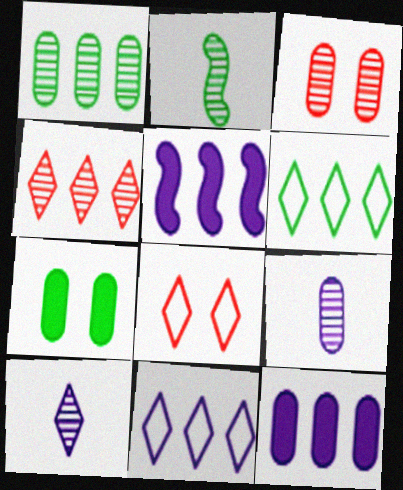[[1, 3, 9], 
[2, 6, 7], 
[2, 8, 12]]